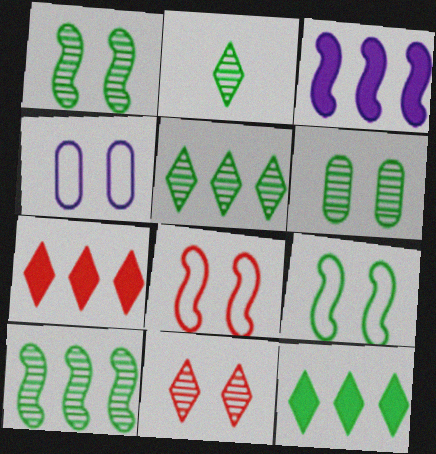[[2, 6, 10]]